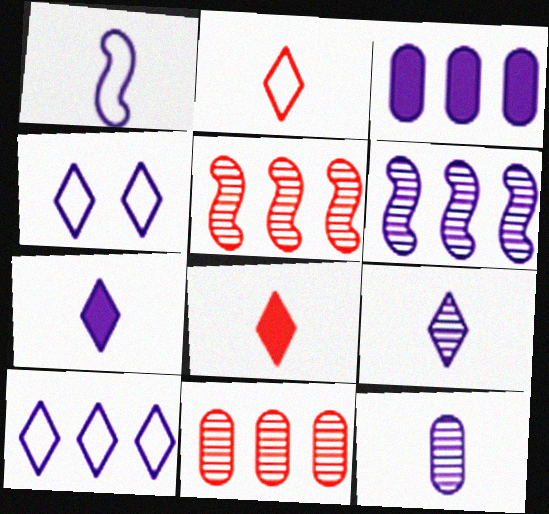[[1, 7, 12], 
[3, 6, 10]]